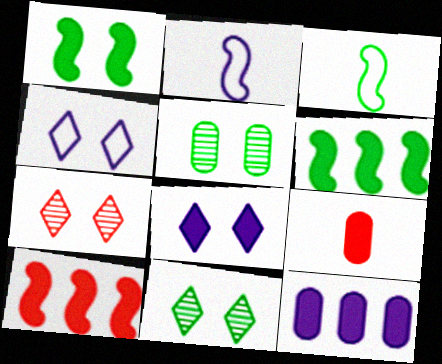[[3, 7, 12], 
[6, 8, 9]]